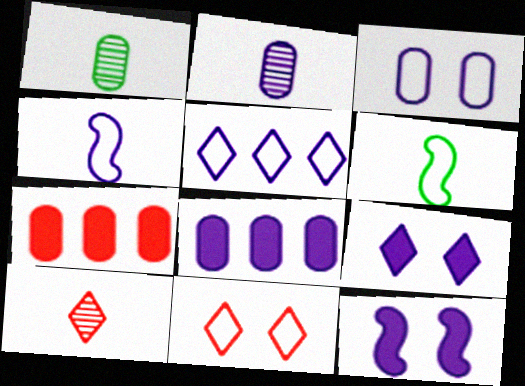[[1, 3, 7], 
[2, 3, 8], 
[2, 5, 12], 
[3, 4, 5]]